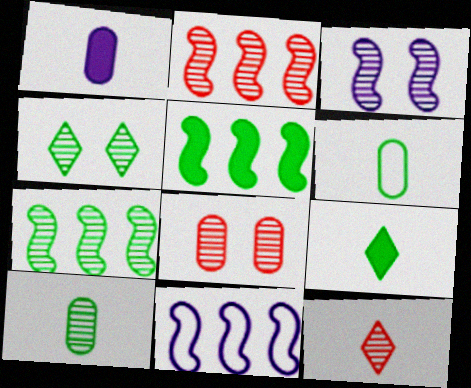[[2, 5, 11], 
[2, 8, 12], 
[3, 4, 8], 
[4, 5, 6], 
[4, 7, 10], 
[8, 9, 11]]